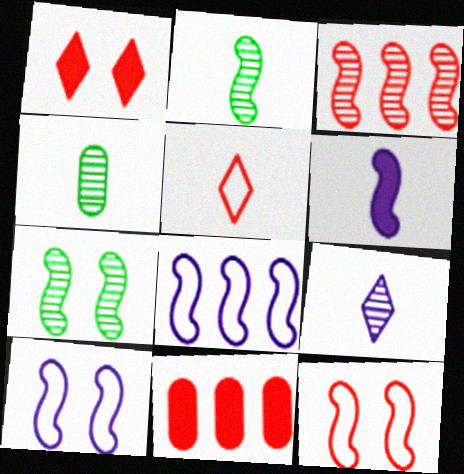[[1, 4, 8], 
[4, 5, 6]]